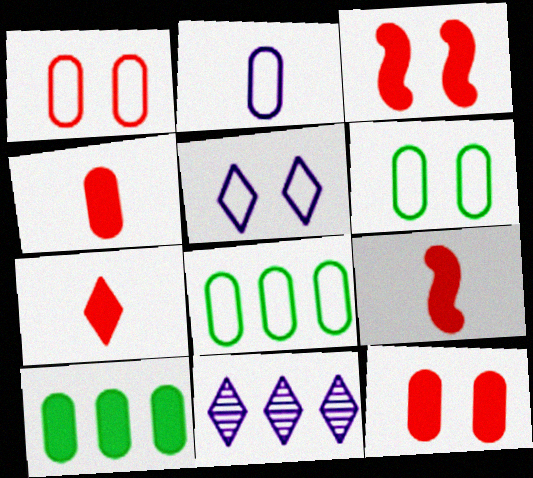[[1, 2, 8], 
[4, 7, 9], 
[6, 9, 11]]